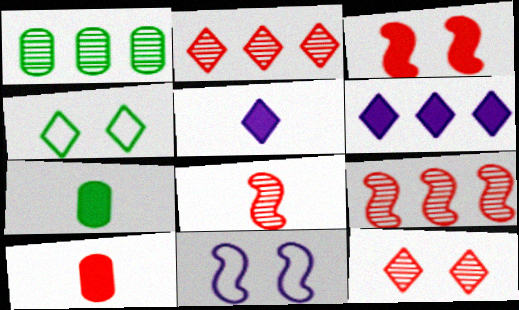[[2, 4, 5], 
[2, 7, 11], 
[3, 6, 7]]